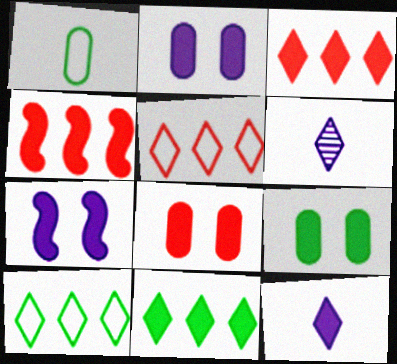[[2, 8, 9], 
[4, 9, 12]]